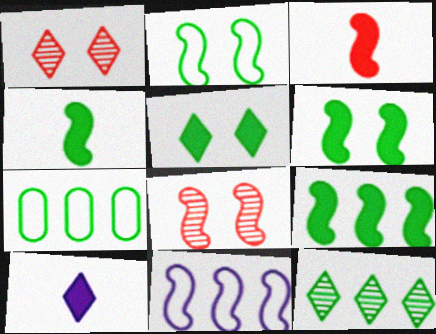[[4, 6, 9], 
[4, 8, 11], 
[7, 8, 10], 
[7, 9, 12]]